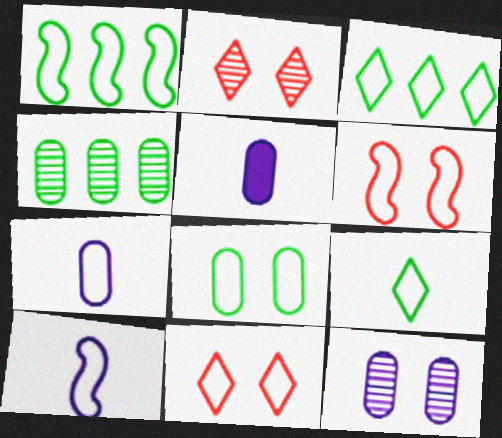[[1, 2, 5], 
[1, 6, 10], 
[1, 7, 11], 
[1, 8, 9], 
[3, 6, 7]]